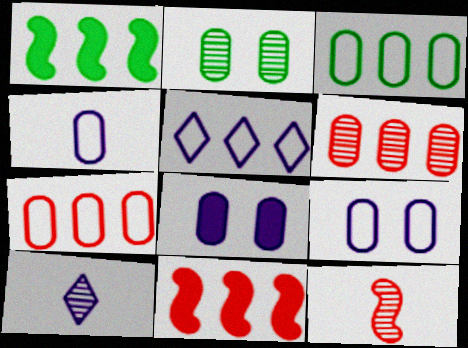[[1, 5, 6]]